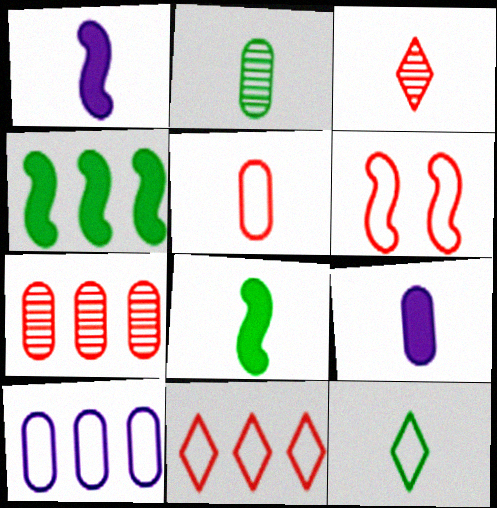[[2, 5, 9], 
[2, 8, 12], 
[5, 6, 11], 
[6, 10, 12]]